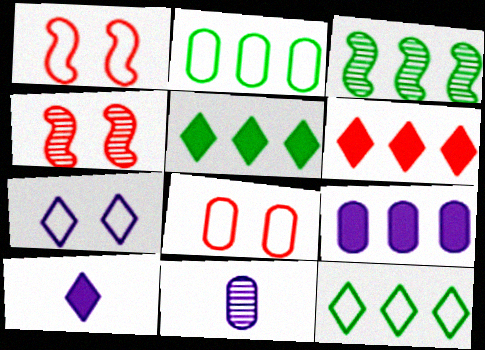[[1, 5, 11], 
[2, 3, 5], 
[2, 4, 10], 
[3, 8, 10]]